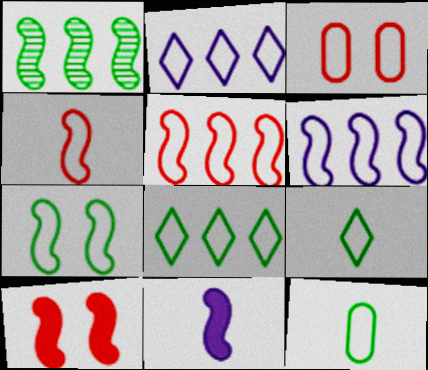[[3, 6, 9], 
[4, 6, 7], 
[7, 8, 12]]